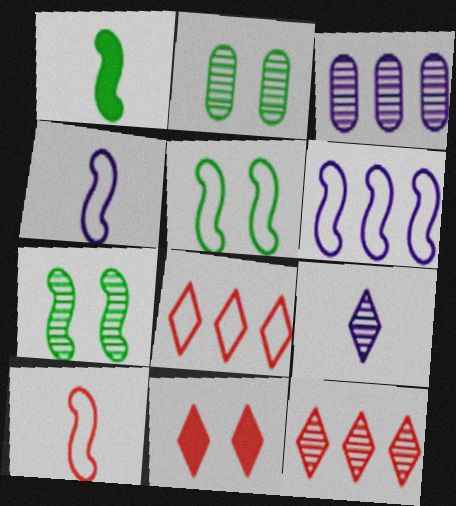[[5, 6, 10]]